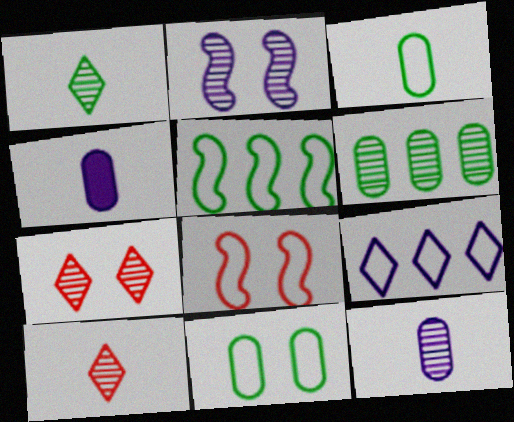[[2, 4, 9], 
[2, 6, 10], 
[3, 8, 9], 
[4, 5, 7]]